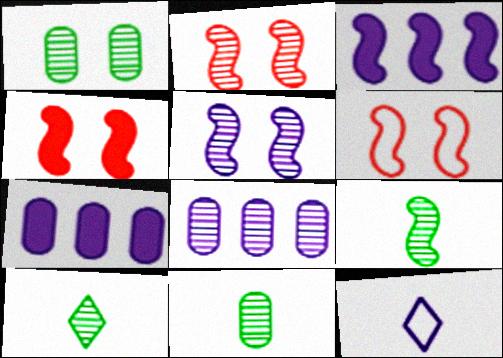[[2, 4, 6], 
[2, 8, 10], 
[3, 6, 9], 
[5, 7, 12], 
[6, 7, 10], 
[9, 10, 11]]